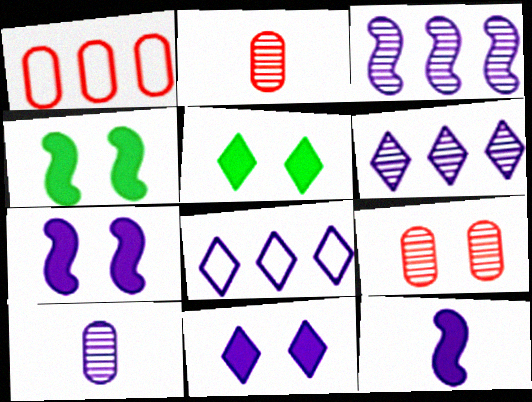[[2, 4, 8], 
[7, 8, 10]]